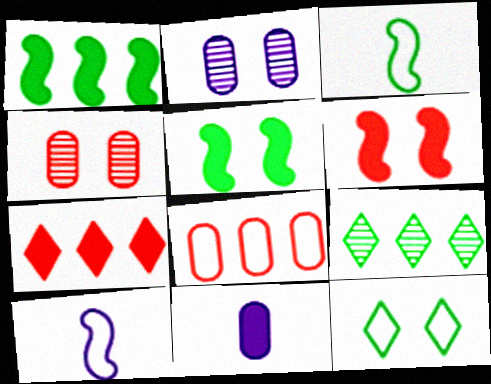[[2, 3, 7], 
[2, 6, 12], 
[5, 7, 11], 
[8, 10, 12]]